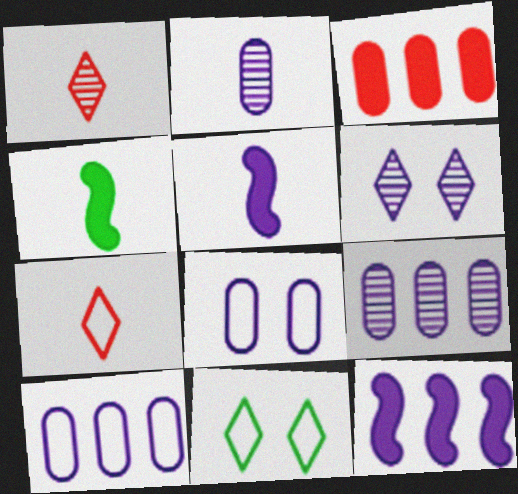[[2, 4, 7], 
[5, 6, 10]]